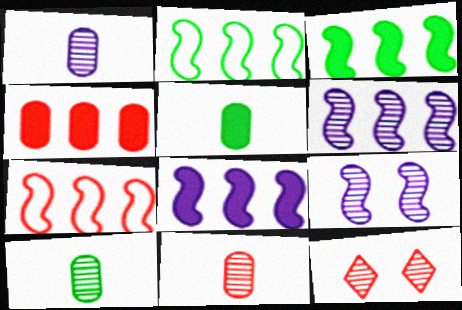[[1, 10, 11], 
[3, 6, 7], 
[6, 10, 12]]